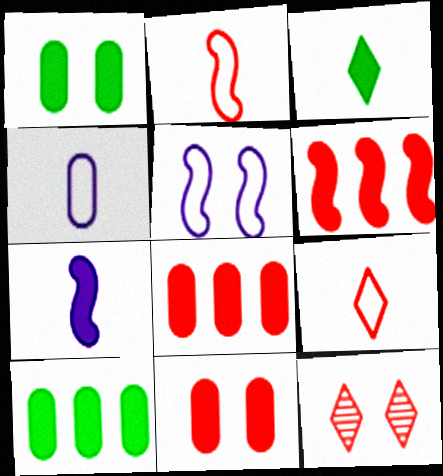[[1, 5, 12], 
[2, 8, 12]]